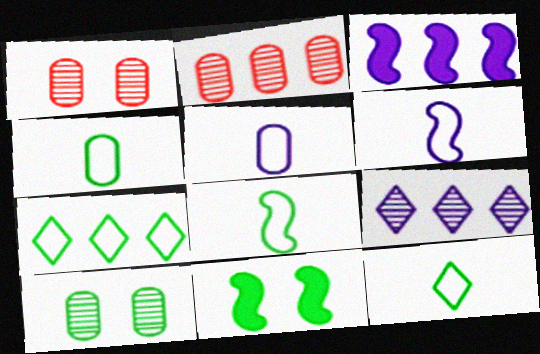[[1, 3, 12], 
[2, 3, 7], 
[4, 8, 12]]